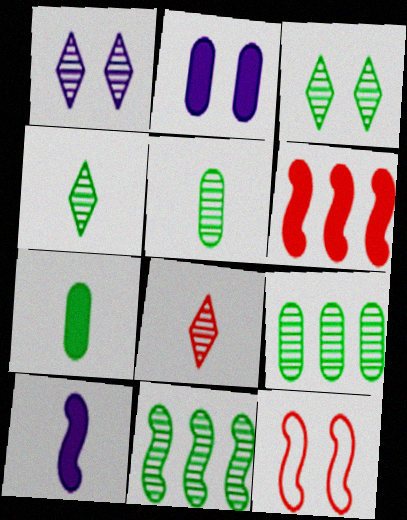[[2, 3, 12], 
[3, 5, 11], 
[10, 11, 12]]